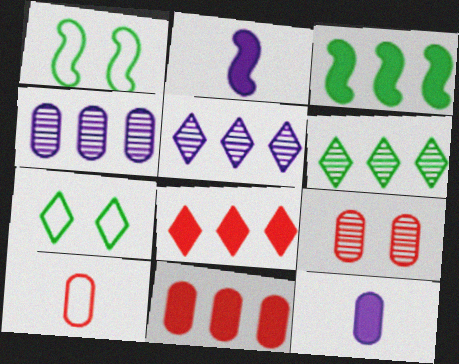[[9, 10, 11]]